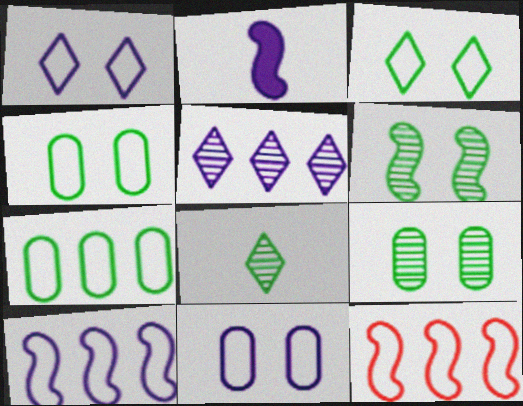[[2, 5, 11], 
[2, 6, 12]]